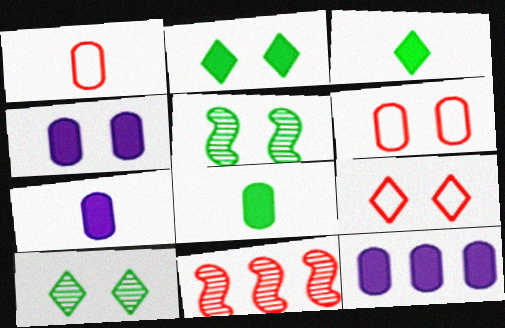[[4, 5, 9], 
[4, 7, 12]]